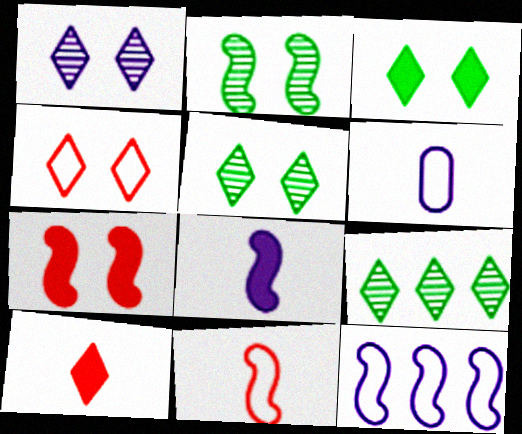[[1, 3, 4], 
[6, 7, 9]]